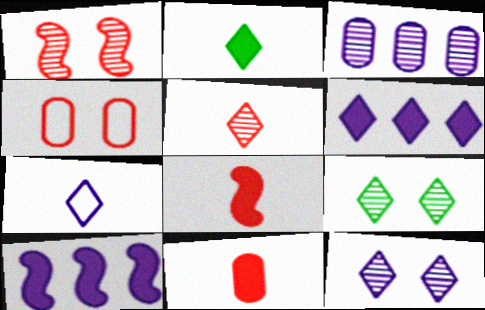[[2, 5, 7], 
[6, 7, 12]]